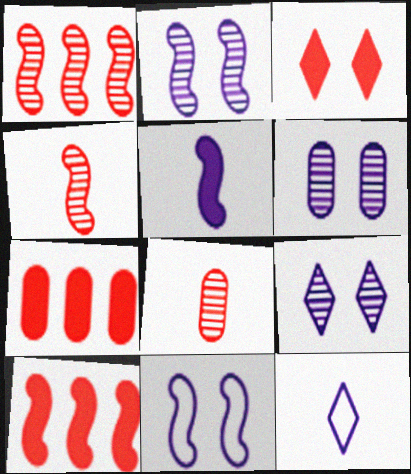[[2, 6, 9]]